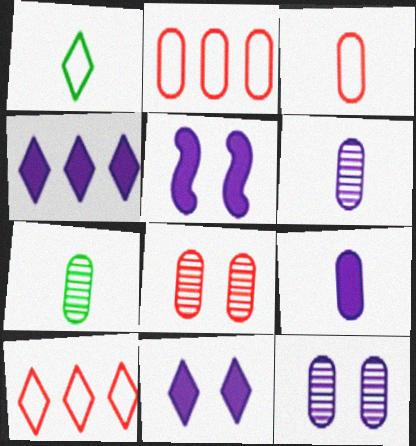[[3, 7, 9], 
[4, 5, 9], 
[5, 7, 10]]